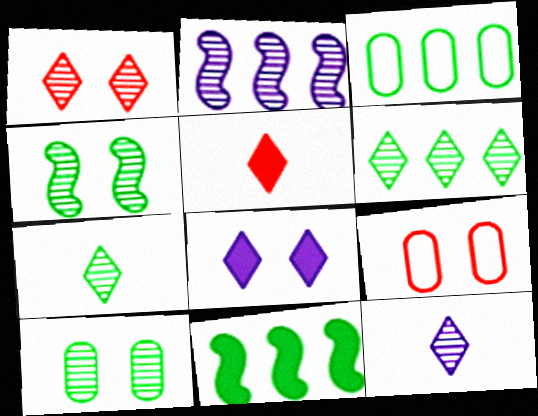[[1, 6, 12], 
[3, 6, 11], 
[4, 8, 9], 
[9, 11, 12]]